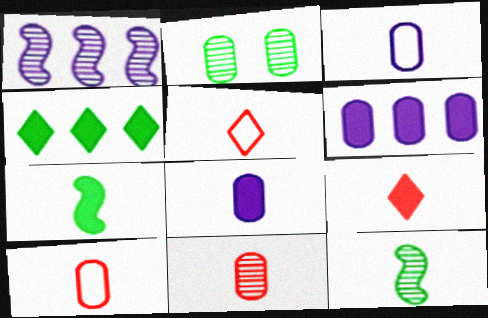[[2, 6, 10], 
[3, 9, 12], 
[5, 8, 12], 
[7, 8, 9]]